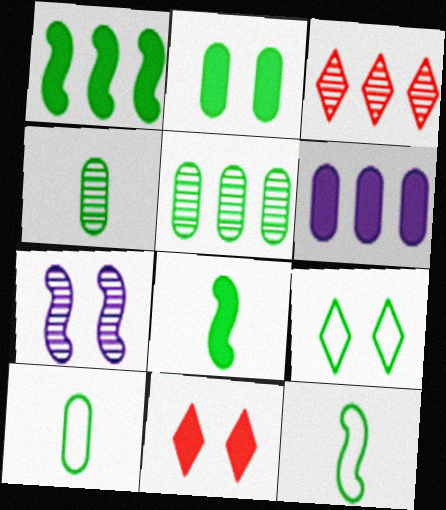[[1, 4, 9], 
[2, 5, 10], 
[3, 4, 7], 
[5, 8, 9], 
[6, 8, 11]]